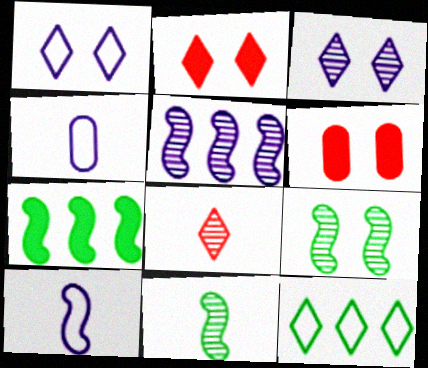[[1, 6, 9]]